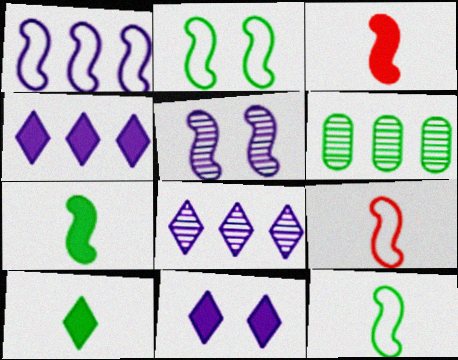[[1, 2, 9], 
[2, 6, 10], 
[6, 9, 11]]